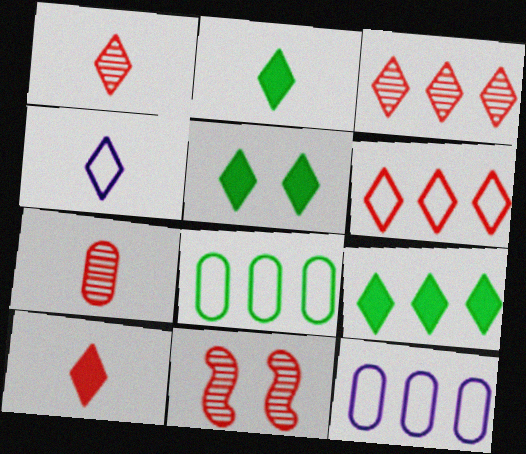[[1, 2, 4], 
[2, 5, 9], 
[2, 11, 12], 
[3, 4, 5], 
[3, 7, 11]]